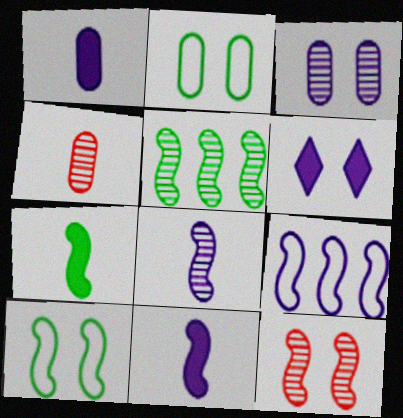[[2, 6, 12], 
[5, 7, 10], 
[5, 8, 12], 
[7, 9, 12]]